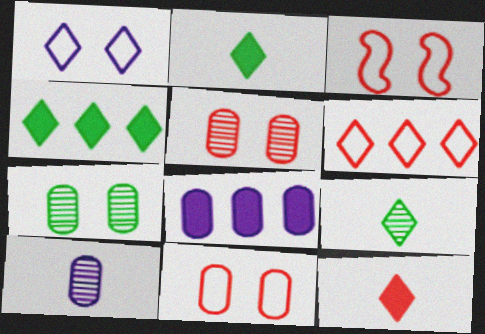[[3, 4, 10], 
[3, 8, 9]]